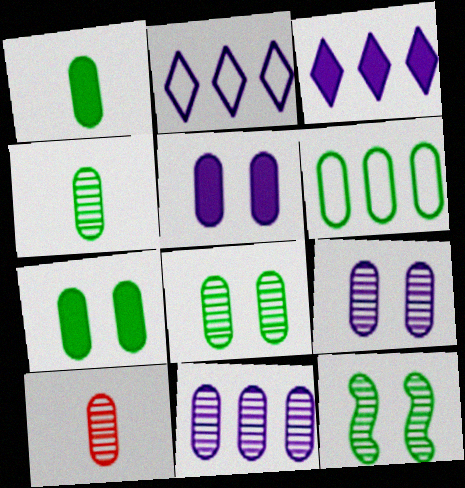[[1, 6, 8], 
[4, 6, 7], 
[5, 6, 10], 
[8, 10, 11]]